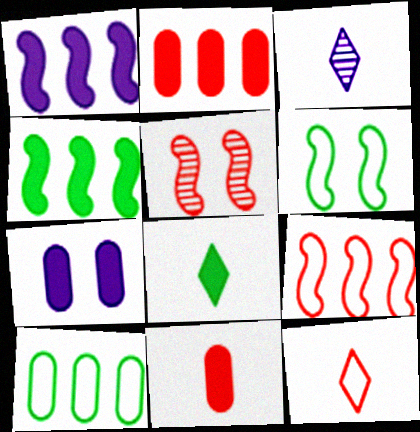[[2, 3, 6], 
[2, 5, 12], 
[3, 8, 12]]